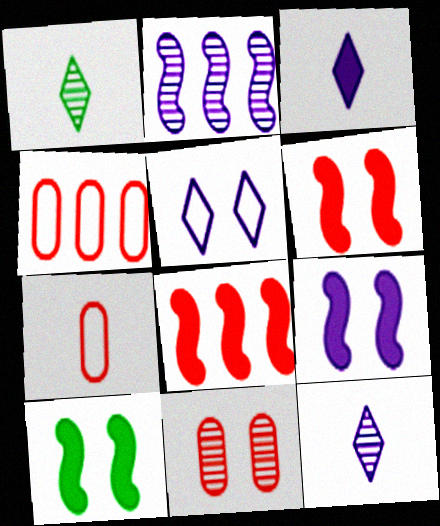[[1, 2, 11], 
[1, 4, 9], 
[4, 10, 12], 
[5, 10, 11], 
[6, 9, 10]]